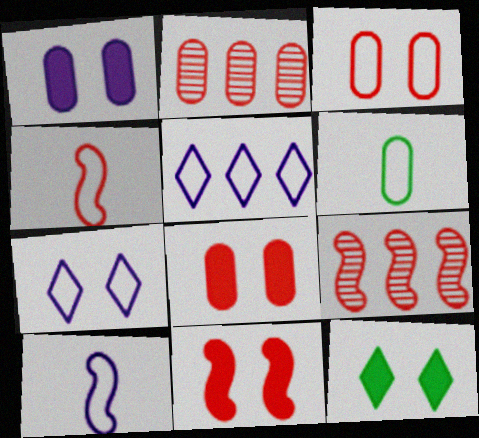[[1, 2, 6], 
[1, 11, 12], 
[2, 10, 12], 
[4, 9, 11]]